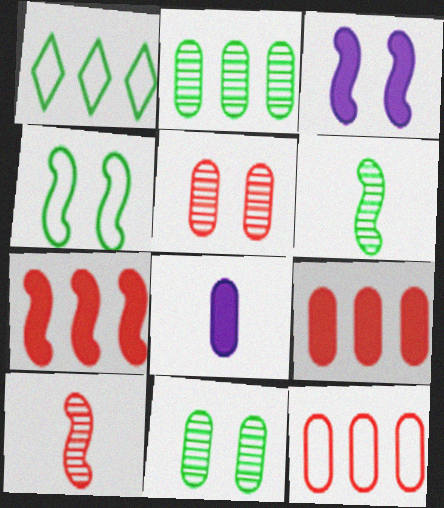[[8, 11, 12]]